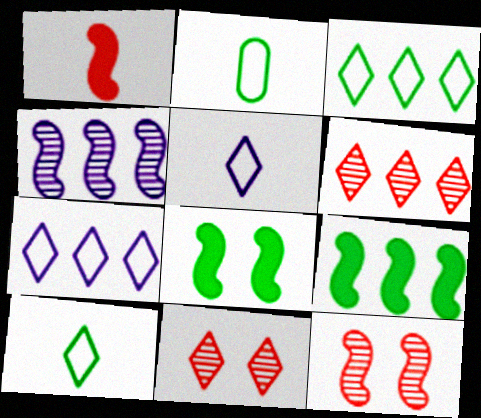[]